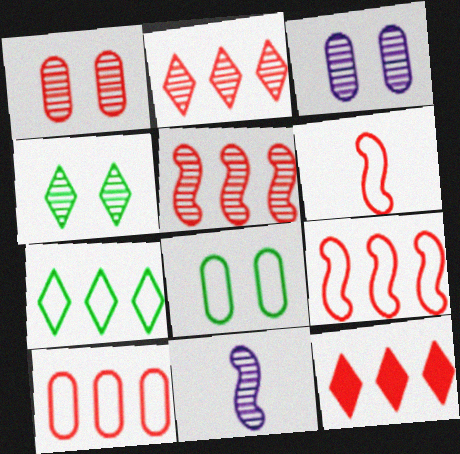[[1, 6, 12], 
[5, 10, 12], 
[8, 11, 12]]